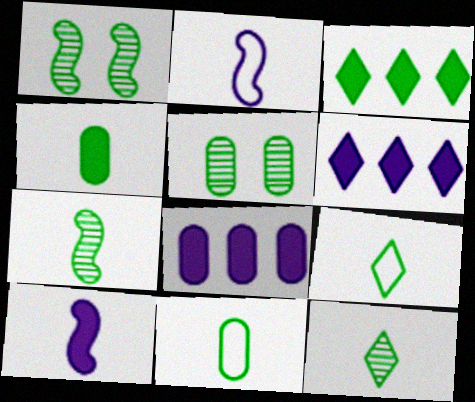[[1, 3, 11], 
[4, 7, 9]]